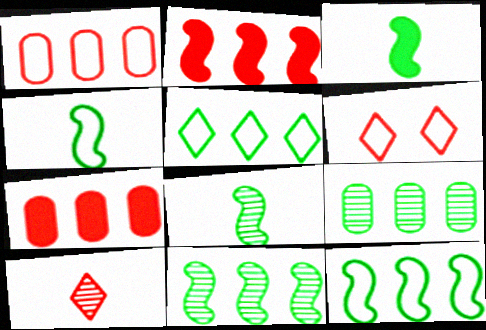[[3, 4, 8]]